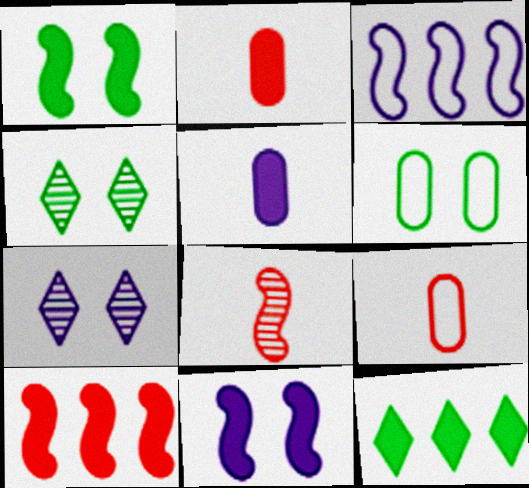[[1, 3, 8], 
[1, 4, 6], 
[2, 3, 4], 
[2, 11, 12], 
[3, 5, 7]]